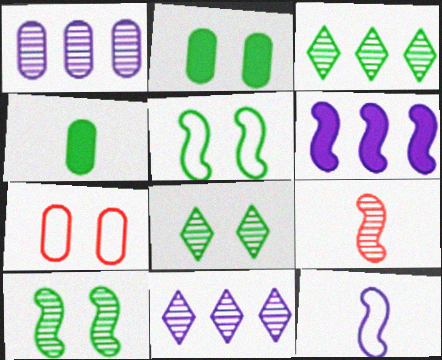[[1, 4, 7], 
[1, 8, 9], 
[2, 5, 8], 
[3, 4, 5], 
[5, 6, 9]]